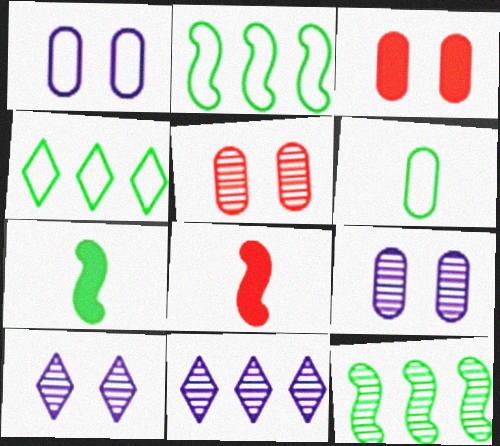[[4, 8, 9]]